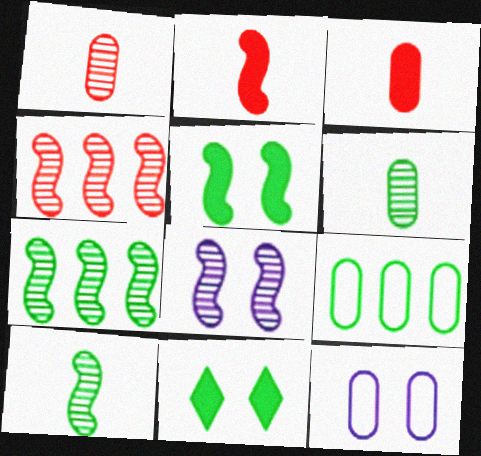[[4, 8, 10], 
[9, 10, 11]]